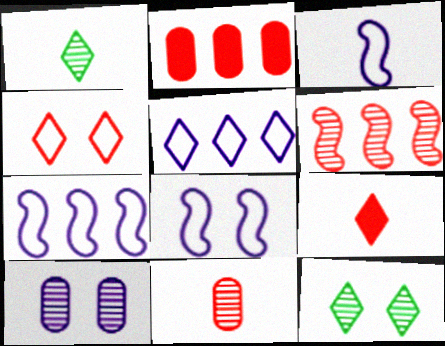[[1, 2, 8], 
[1, 6, 10], 
[2, 3, 12], 
[3, 7, 8], 
[5, 9, 12]]